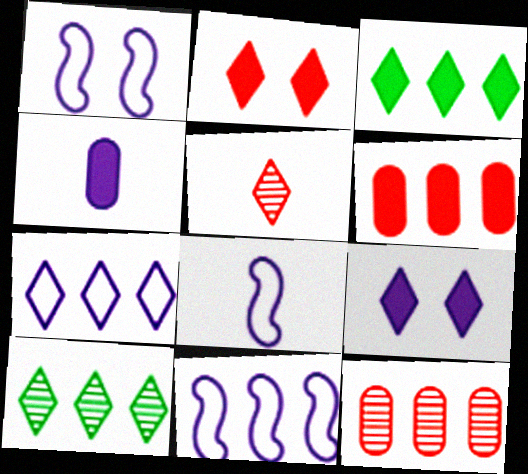[[1, 8, 11], 
[3, 11, 12], 
[6, 10, 11]]